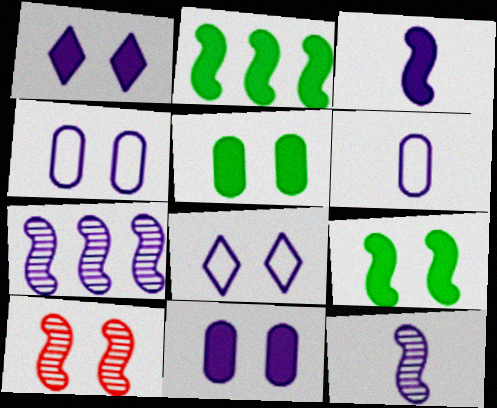[[1, 6, 7], 
[5, 8, 10]]